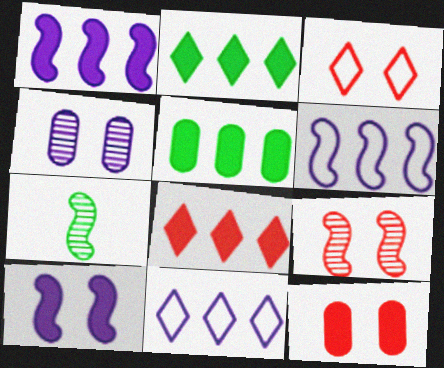[[1, 5, 8], 
[3, 9, 12], 
[7, 11, 12]]